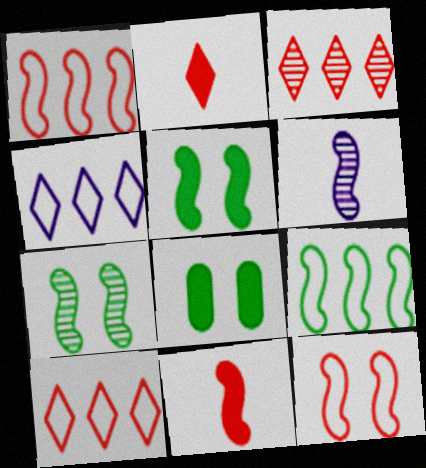[[1, 5, 6], 
[6, 8, 10]]